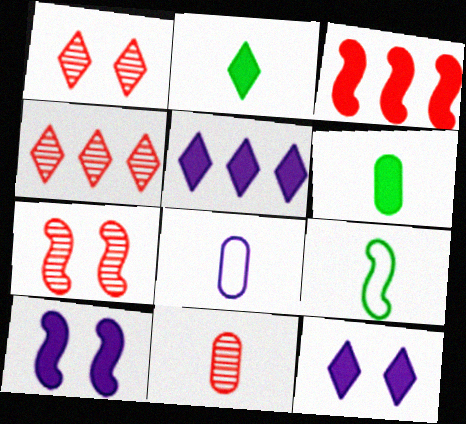[[3, 6, 12], 
[4, 7, 11], 
[6, 8, 11]]